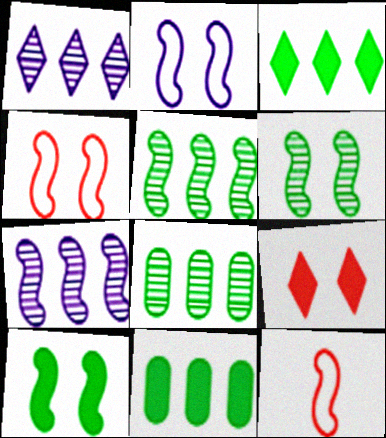[[7, 10, 12]]